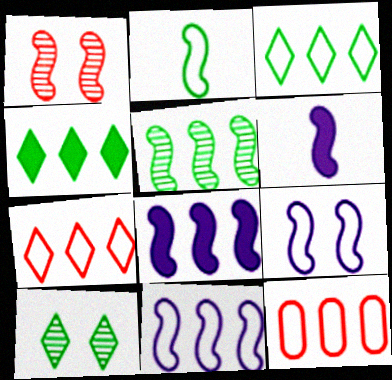[[1, 2, 8], 
[3, 11, 12], 
[6, 10, 12]]